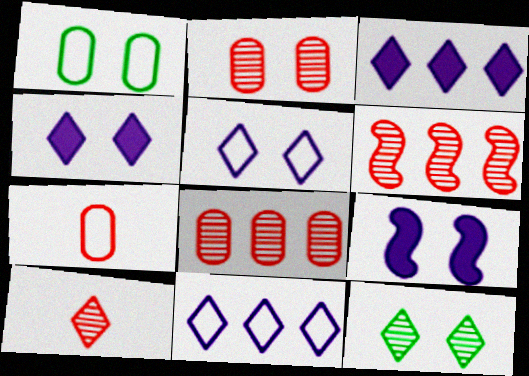[[2, 6, 10]]